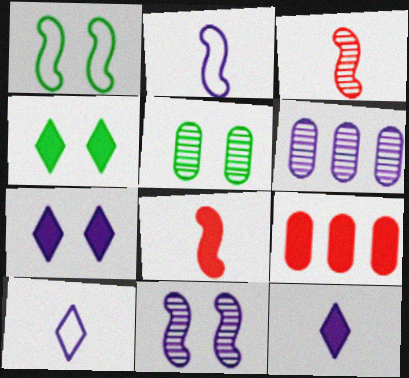[[1, 4, 5], 
[2, 6, 7]]